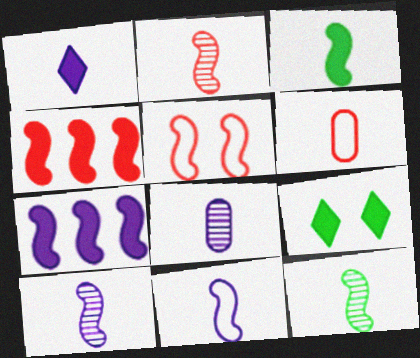[[1, 6, 12], 
[1, 8, 11], 
[2, 3, 11], 
[2, 4, 5], 
[2, 10, 12], 
[5, 7, 12]]